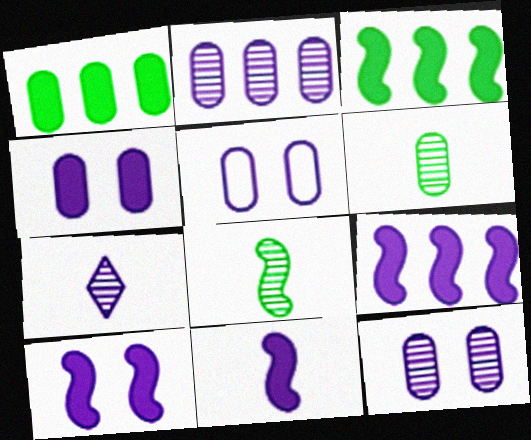[[4, 5, 12], 
[5, 7, 9], 
[9, 10, 11]]